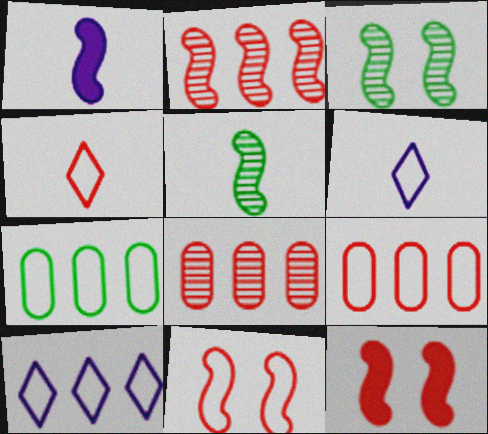[[4, 8, 12], 
[4, 9, 11], 
[6, 7, 11]]